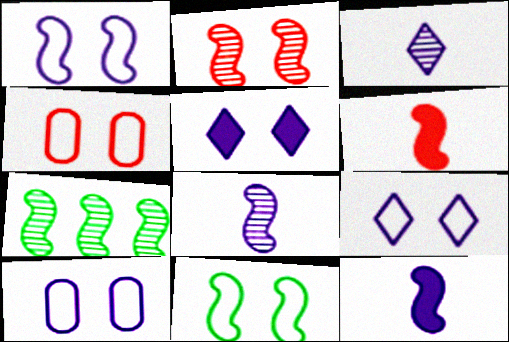[[1, 6, 7], 
[1, 9, 10], 
[2, 7, 8], 
[4, 9, 11]]